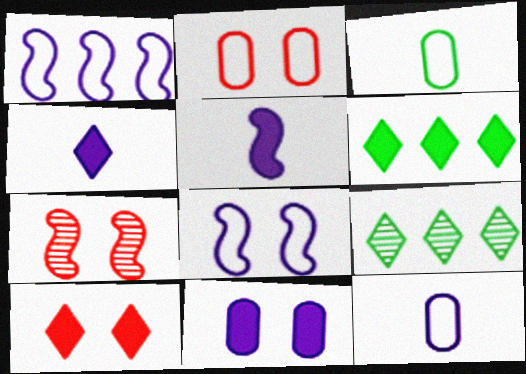[[2, 5, 9], 
[2, 7, 10], 
[4, 6, 10], 
[6, 7, 12]]